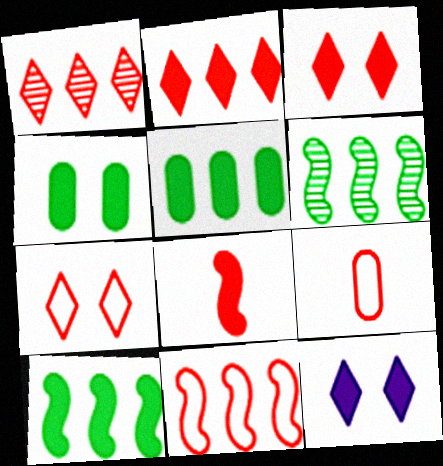[[5, 8, 12], 
[6, 9, 12], 
[7, 9, 11]]